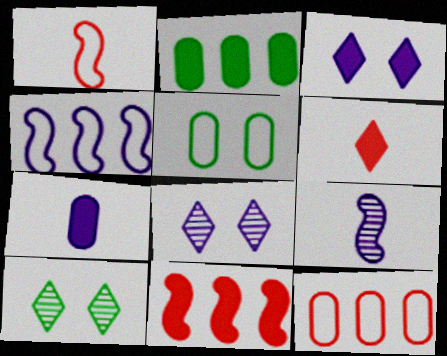[[1, 2, 8], 
[4, 7, 8]]